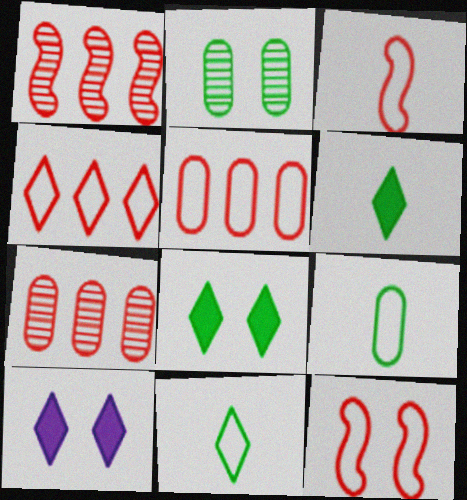[[1, 9, 10], 
[2, 10, 12]]